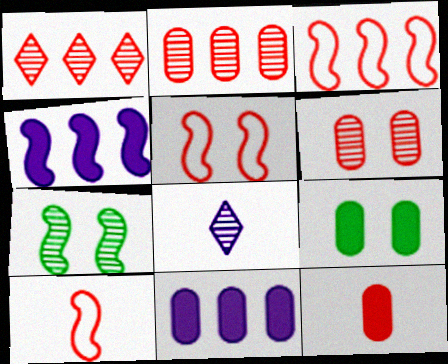[[1, 5, 12], 
[2, 7, 8], 
[3, 5, 10], 
[3, 8, 9], 
[4, 7, 10], 
[9, 11, 12]]